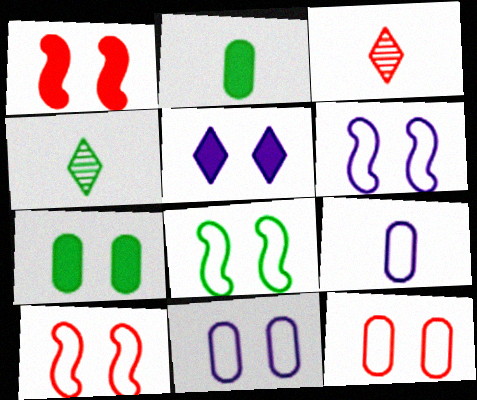[[1, 5, 7], 
[6, 8, 10]]